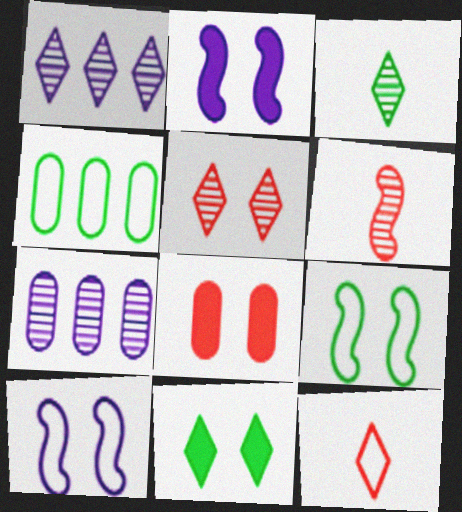[[1, 3, 5], 
[1, 11, 12], 
[2, 8, 11], 
[4, 10, 12]]